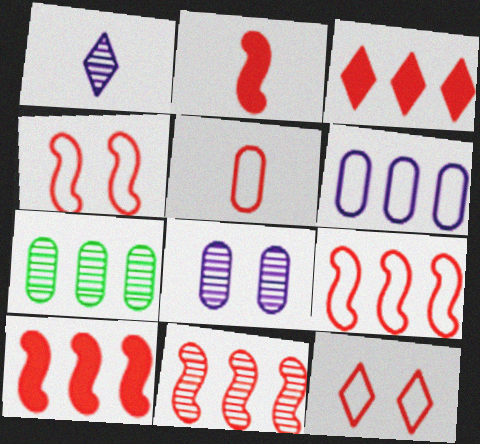[[2, 4, 11], 
[5, 9, 12], 
[9, 10, 11]]